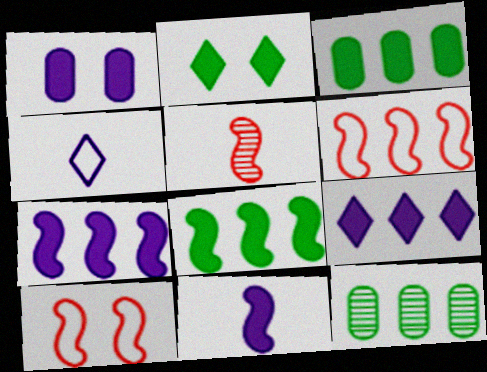[[1, 9, 11], 
[6, 9, 12]]